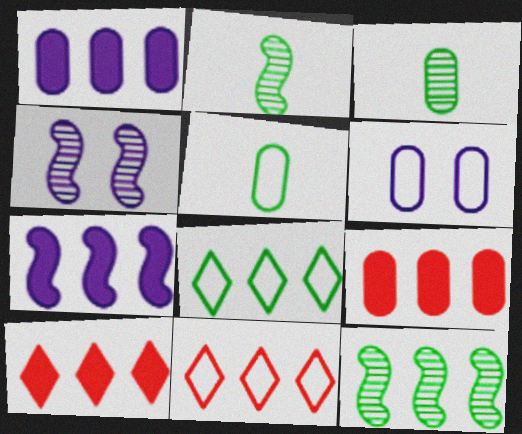[[1, 11, 12], 
[2, 6, 10], 
[3, 6, 9], 
[4, 5, 10]]